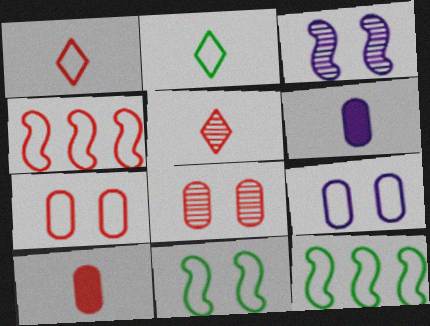[[1, 4, 7], 
[1, 9, 12], 
[2, 4, 9]]